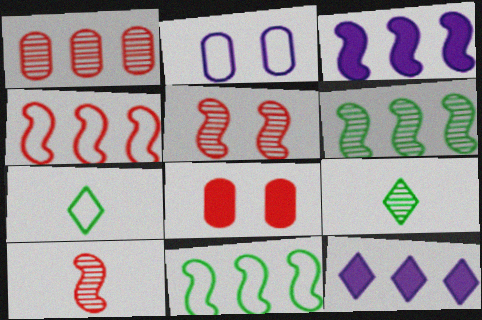[[1, 11, 12], 
[2, 4, 7], 
[3, 4, 6]]